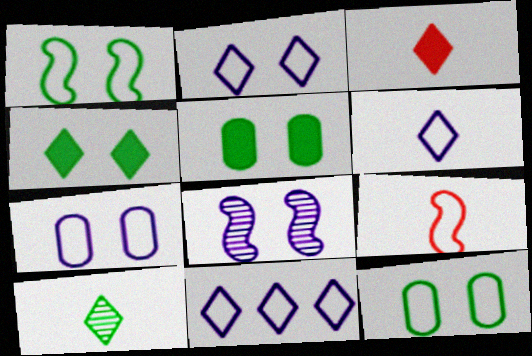[[2, 6, 11], 
[3, 6, 10], 
[9, 11, 12]]